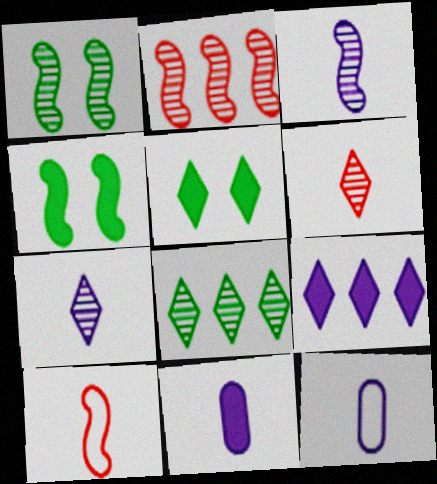[[1, 2, 3], 
[2, 5, 12]]